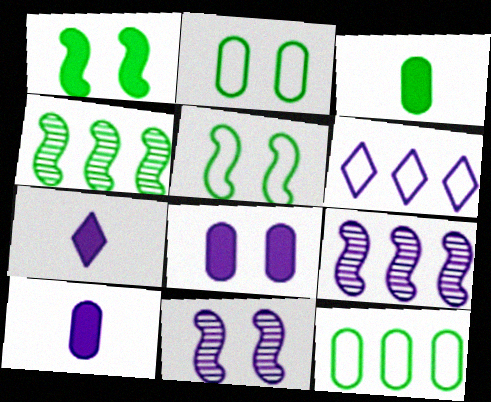[[6, 10, 11]]